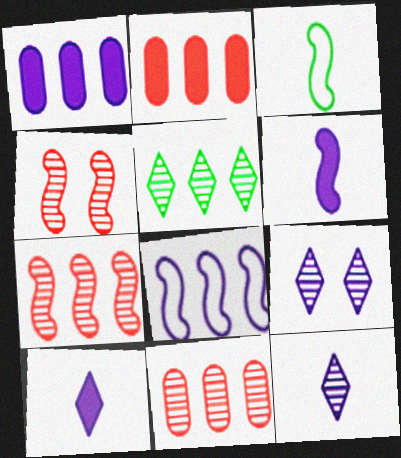[[2, 3, 9], 
[2, 5, 8]]